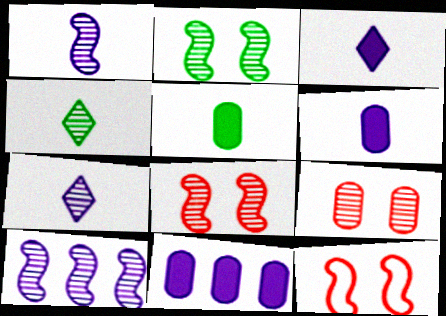[[4, 9, 10], 
[4, 11, 12]]